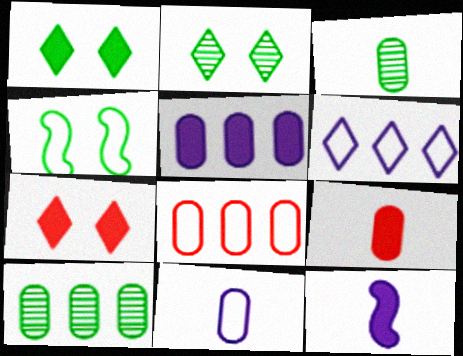[[2, 8, 12], 
[3, 9, 11], 
[5, 8, 10]]